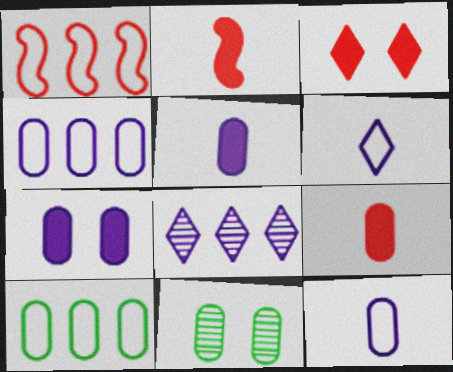[[4, 9, 11]]